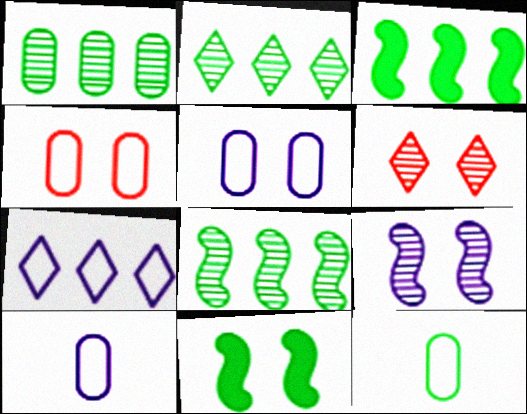[[1, 2, 8], 
[2, 11, 12], 
[3, 6, 10], 
[5, 6, 11]]